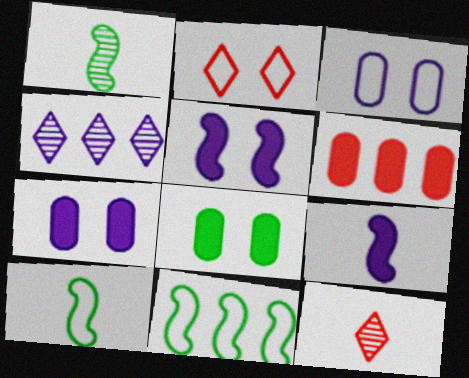[[3, 4, 9], 
[4, 6, 11], 
[7, 11, 12]]